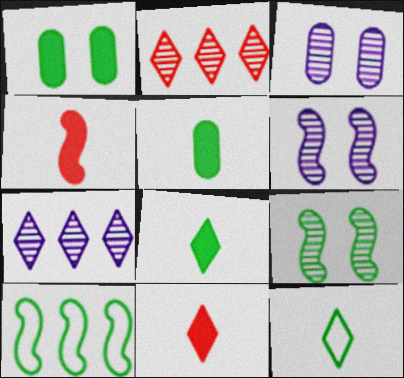[[3, 10, 11], 
[4, 6, 10]]